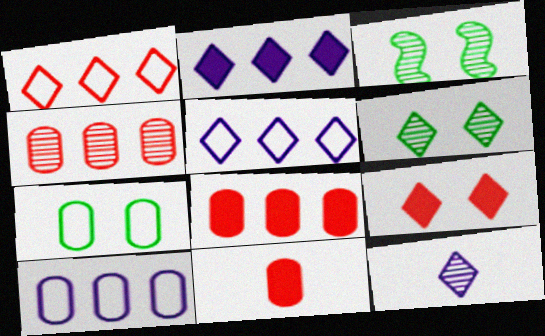[[3, 4, 12], 
[3, 5, 11]]